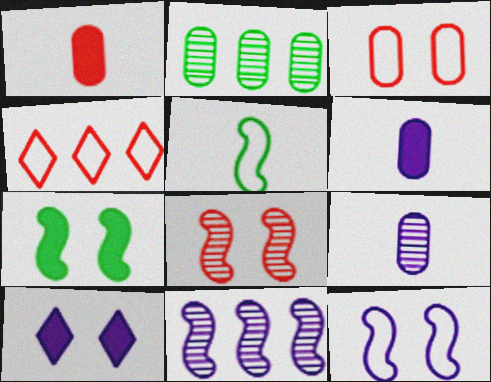[[1, 4, 8], 
[2, 3, 6], 
[4, 7, 9], 
[7, 8, 12]]